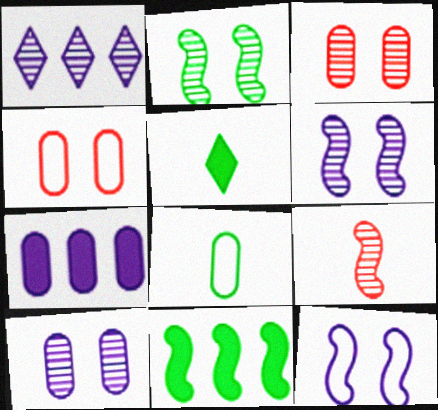[[3, 7, 8], 
[9, 11, 12]]